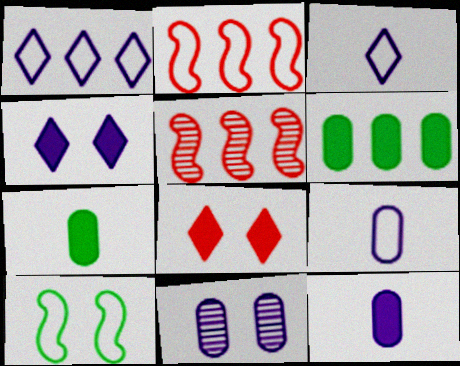[[1, 5, 6], 
[8, 10, 11]]